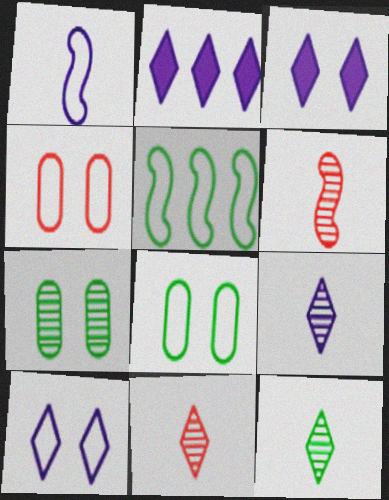[[2, 6, 8], 
[2, 9, 10], 
[9, 11, 12]]